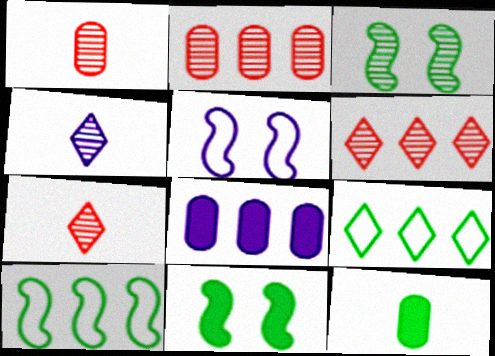[[2, 3, 4], 
[3, 9, 12], 
[4, 5, 8], 
[5, 6, 12], 
[6, 8, 10]]